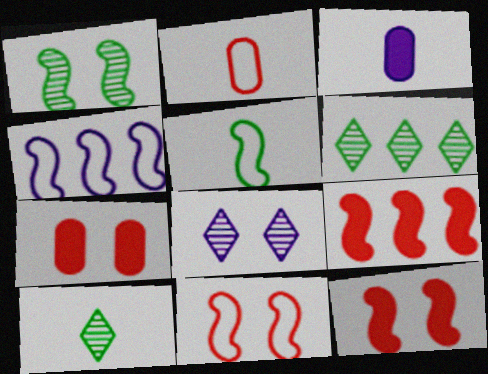[[3, 4, 8], 
[3, 6, 11], 
[4, 5, 11], 
[4, 7, 10]]